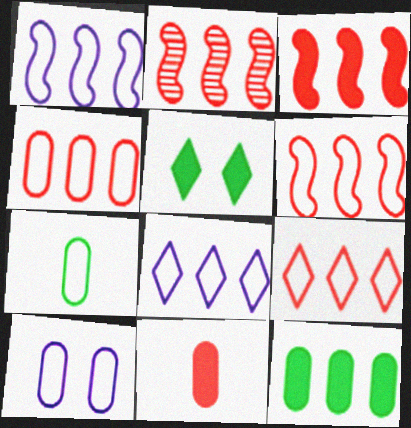[[2, 3, 6], 
[2, 8, 12], 
[4, 6, 9], 
[4, 7, 10]]